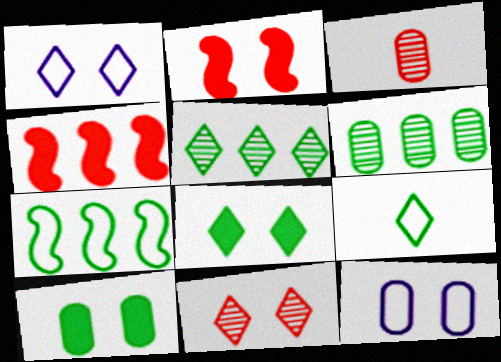[[1, 8, 11], 
[5, 8, 9]]